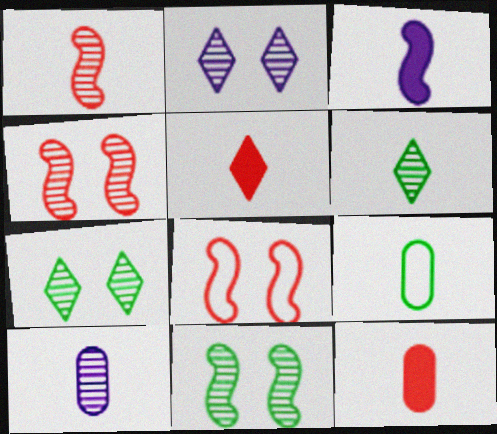[[1, 6, 10], 
[9, 10, 12]]